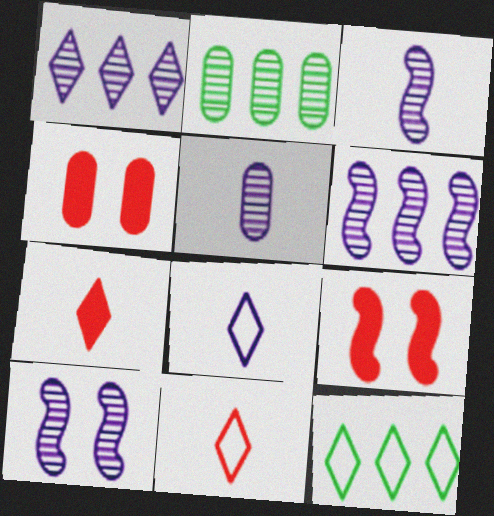[[1, 5, 10], 
[2, 8, 9], 
[3, 4, 12], 
[3, 6, 10], 
[5, 9, 12]]